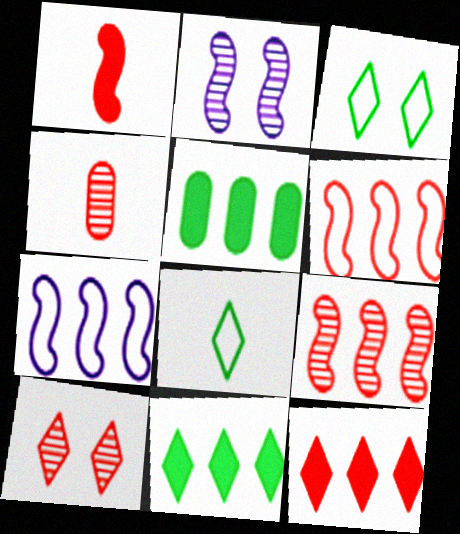[[4, 9, 10]]